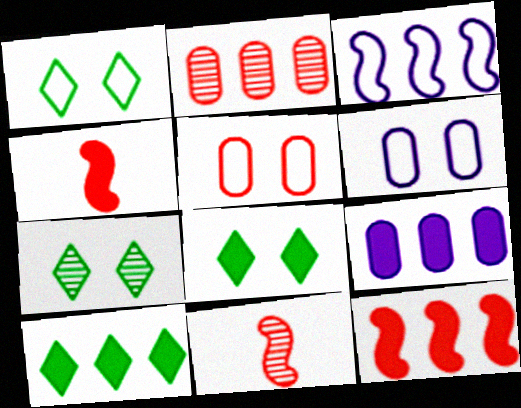[[1, 7, 8], 
[1, 9, 11], 
[2, 3, 10], 
[4, 8, 9], 
[6, 10, 11], 
[9, 10, 12]]